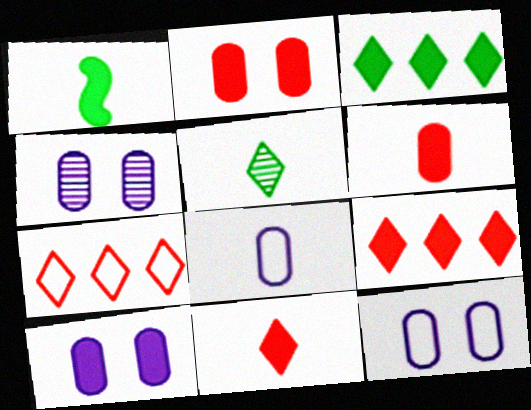[[1, 4, 7], 
[1, 9, 10], 
[4, 10, 12]]